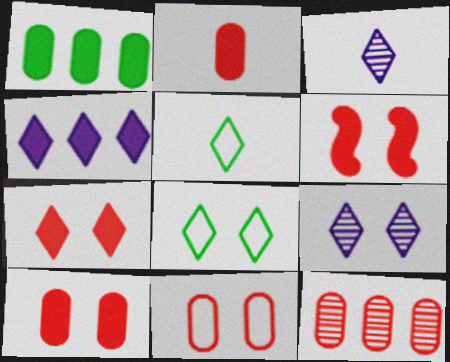[[2, 11, 12], 
[6, 7, 10], 
[7, 8, 9]]